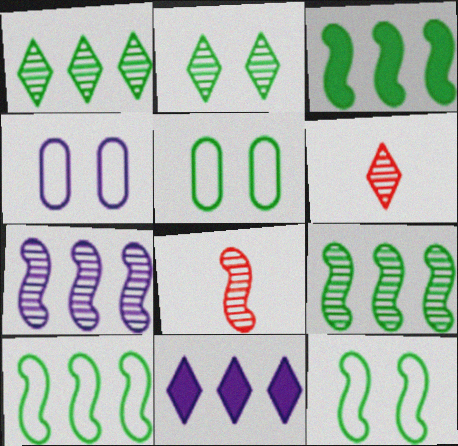[[3, 4, 6], 
[3, 9, 10], 
[5, 8, 11]]